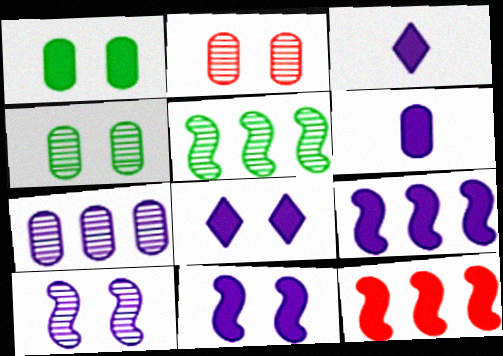[[1, 3, 12], 
[6, 8, 9]]